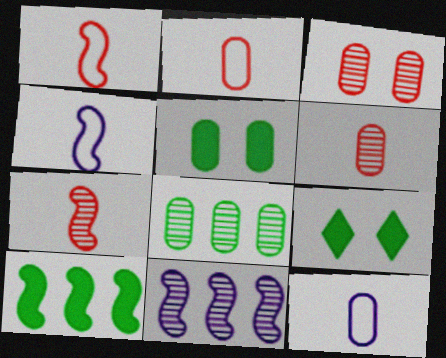[[2, 9, 11]]